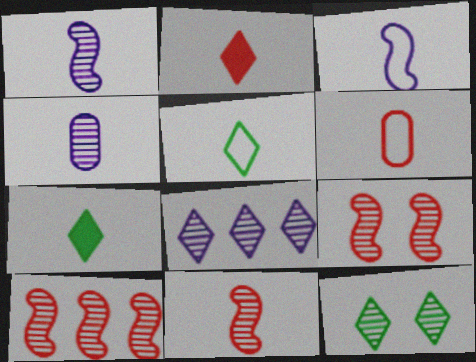[[1, 6, 7], 
[2, 6, 11], 
[3, 5, 6], 
[4, 10, 12], 
[9, 10, 11]]